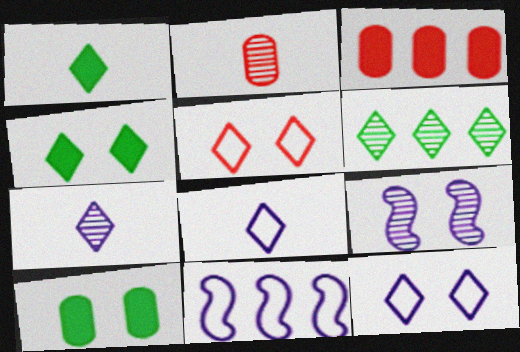[[2, 4, 11], 
[2, 6, 9], 
[3, 6, 11], 
[5, 9, 10]]